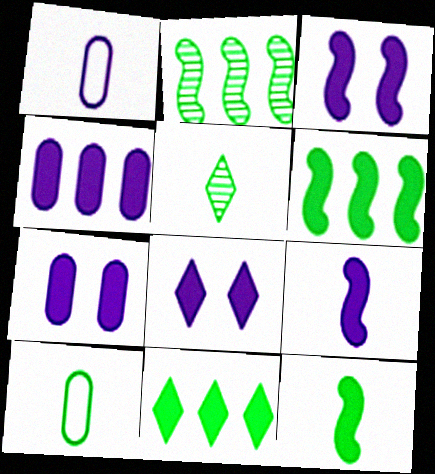[[3, 7, 8], 
[4, 8, 9], 
[5, 10, 12]]